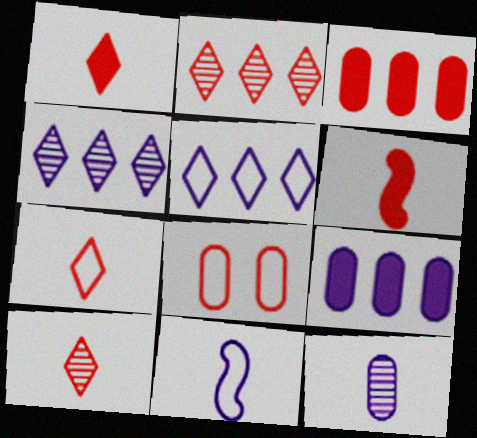[[1, 7, 10], 
[2, 6, 8]]